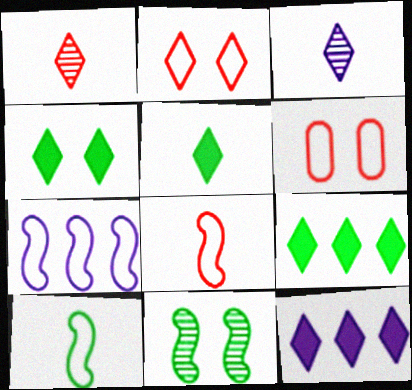[[2, 3, 9], 
[4, 5, 9]]